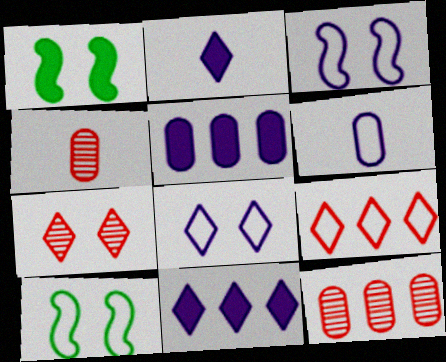[[2, 10, 12], 
[4, 10, 11], 
[6, 9, 10]]